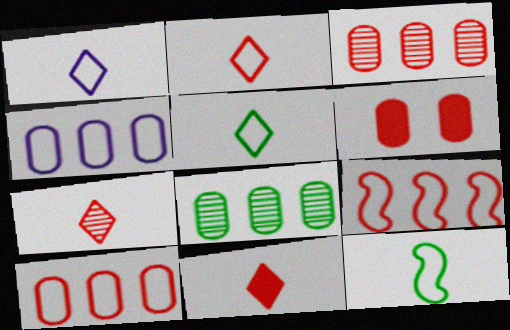[[1, 2, 5], 
[2, 7, 11], 
[6, 7, 9]]